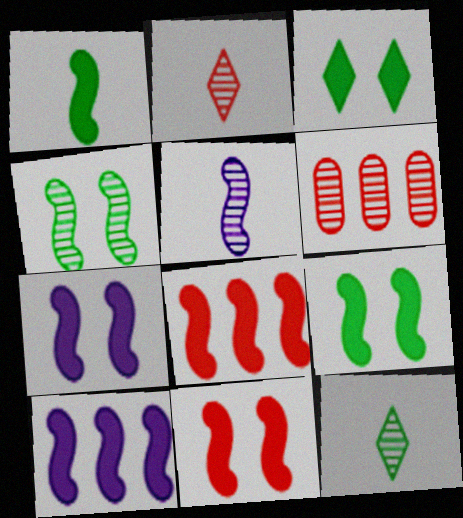[[1, 7, 8], 
[1, 10, 11], 
[7, 9, 11]]